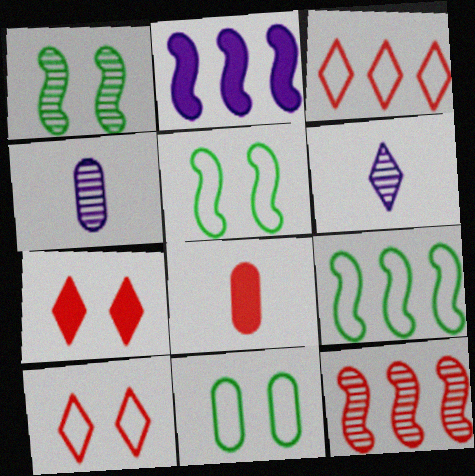[[2, 9, 12], 
[4, 7, 9], 
[8, 10, 12]]